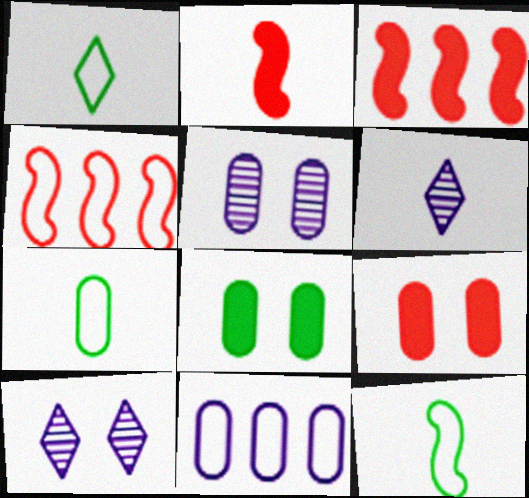[[1, 3, 5], 
[1, 7, 12], 
[2, 6, 7], 
[3, 7, 10], 
[4, 6, 8]]